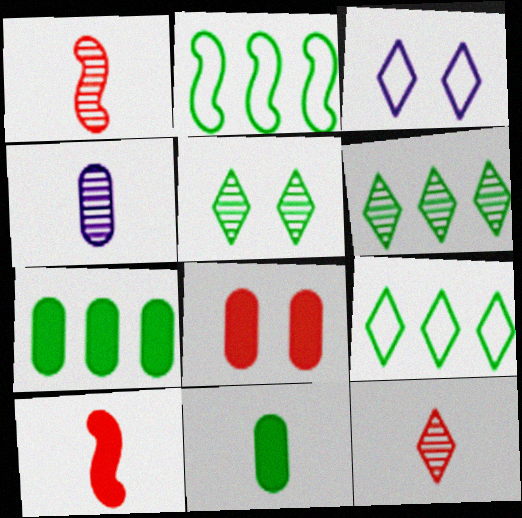[[1, 3, 7], 
[2, 5, 11], 
[2, 6, 7]]